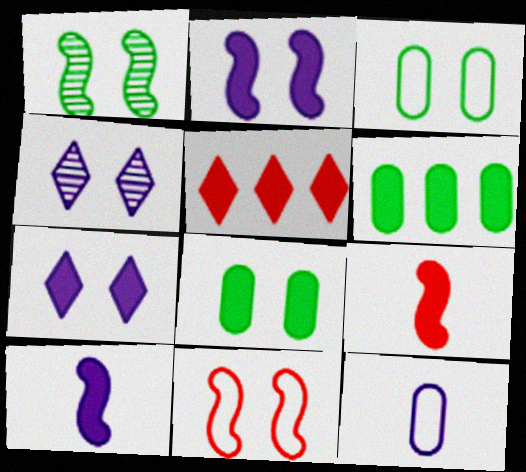[[1, 2, 11], 
[1, 5, 12], 
[4, 8, 11], 
[5, 8, 10], 
[6, 7, 9]]